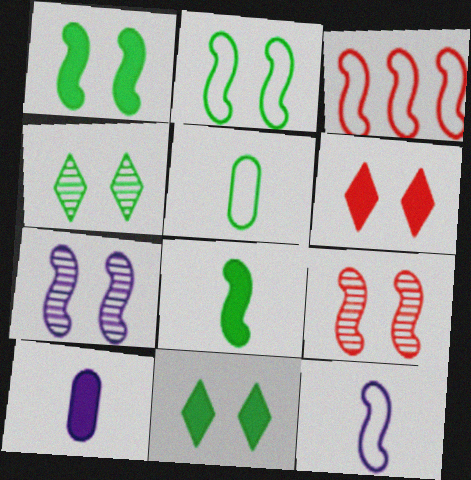[[2, 3, 12], 
[3, 4, 10], 
[3, 7, 8]]